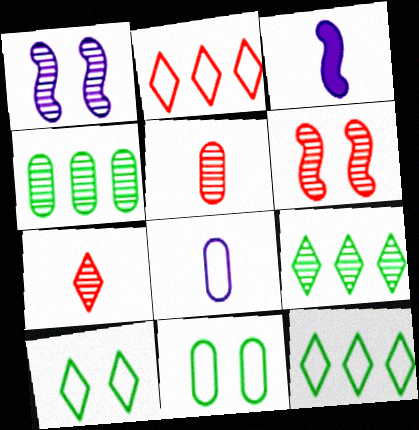[[1, 4, 7], 
[1, 5, 9]]